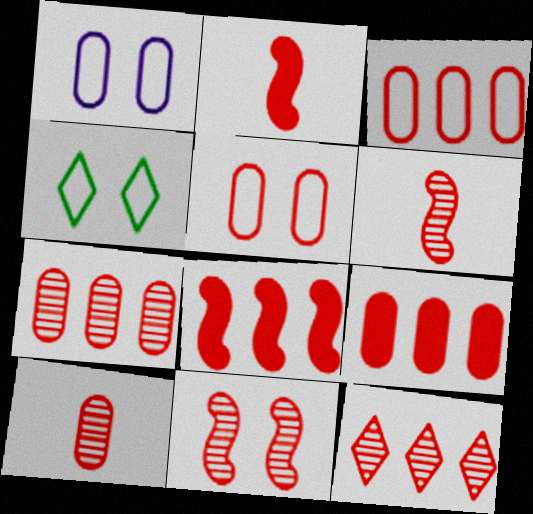[[2, 5, 12], 
[3, 7, 9], 
[3, 8, 12], 
[5, 9, 10], 
[10, 11, 12]]